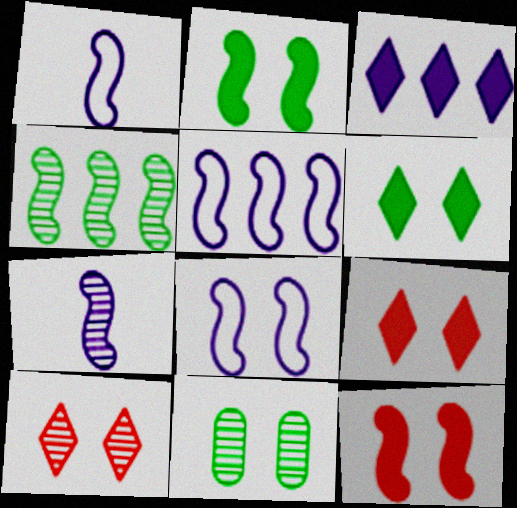[[1, 4, 12], 
[1, 5, 8], 
[8, 9, 11]]